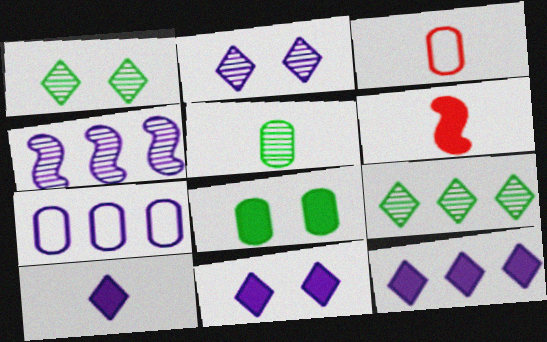[[1, 6, 7], 
[4, 7, 12], 
[6, 8, 12], 
[10, 11, 12]]